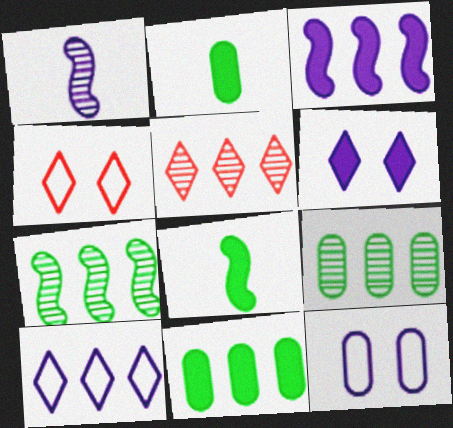[[1, 4, 11], 
[5, 8, 12]]